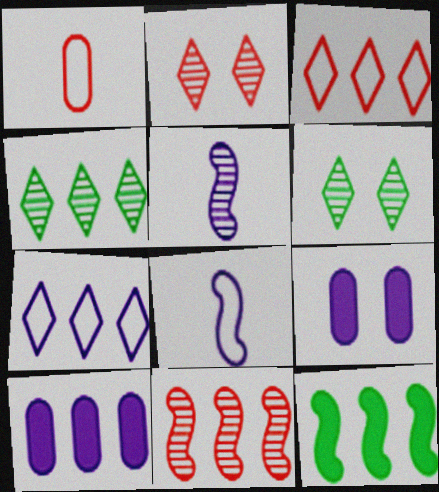[[5, 7, 9]]